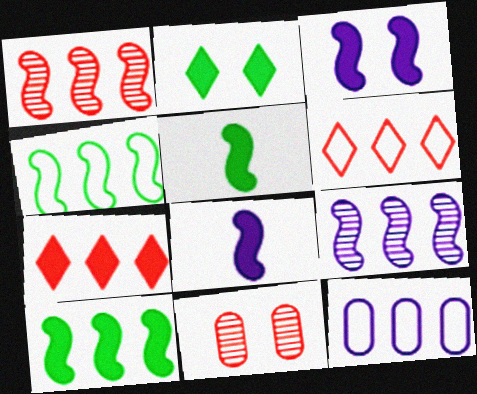[[4, 6, 12]]